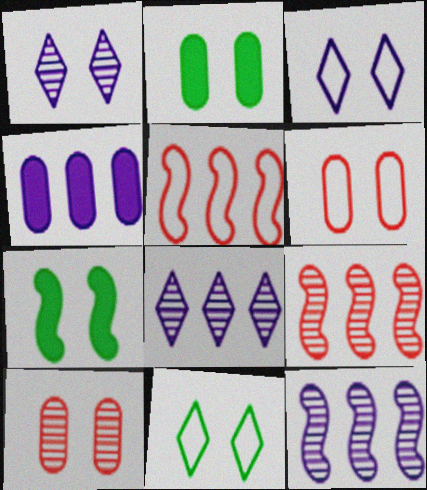[[1, 6, 7], 
[3, 7, 10]]